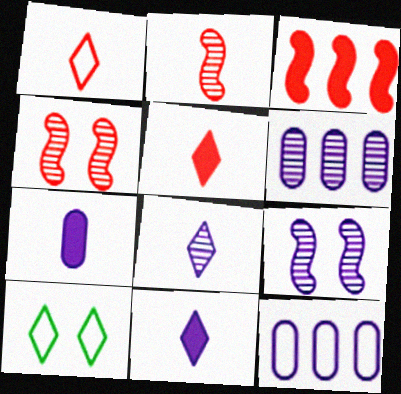[[6, 8, 9], 
[9, 11, 12]]